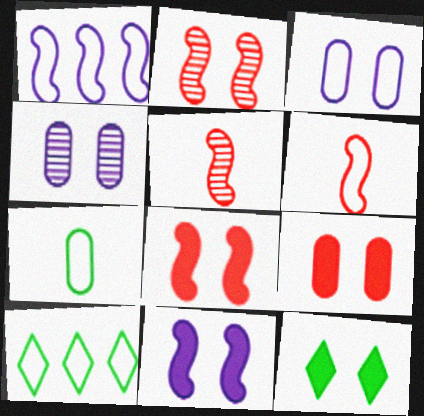[[2, 3, 12], 
[3, 6, 10], 
[9, 11, 12]]